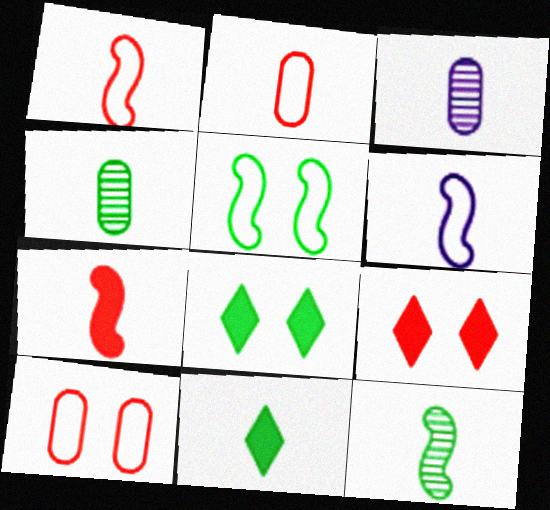[[1, 3, 11], 
[6, 7, 12]]